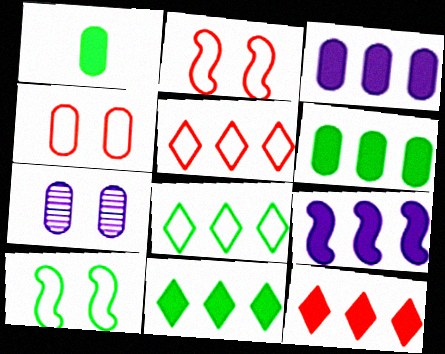[[6, 9, 12]]